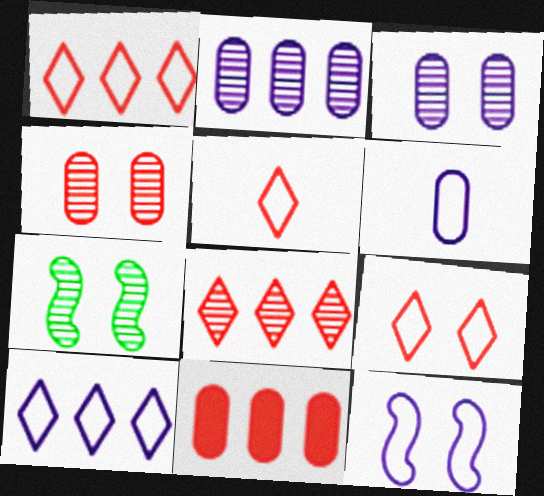[[1, 5, 9], 
[6, 10, 12]]